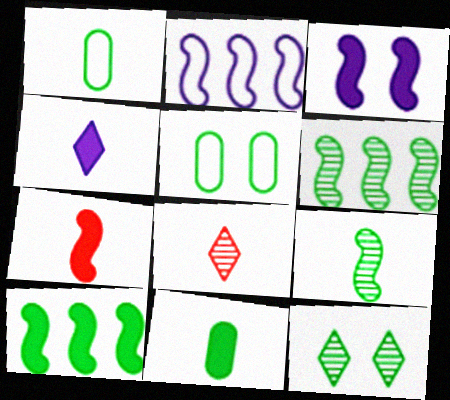[[1, 10, 12], 
[3, 7, 10], 
[4, 7, 11]]